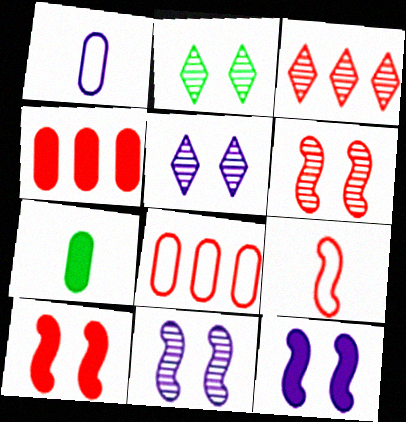[]